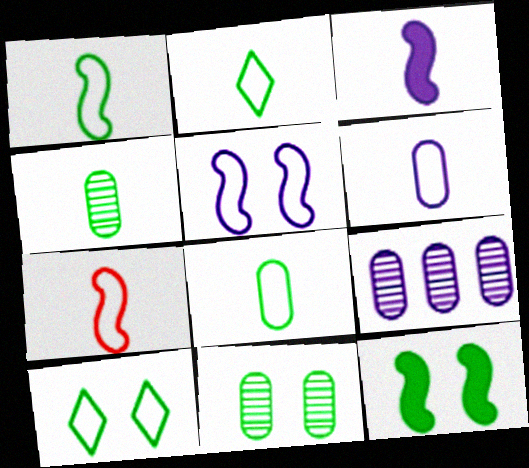[[1, 2, 8], 
[2, 6, 7], 
[10, 11, 12]]